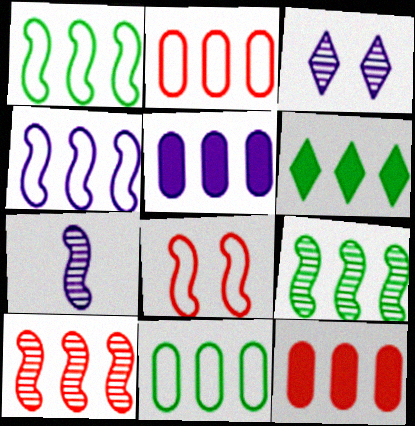[[6, 9, 11]]